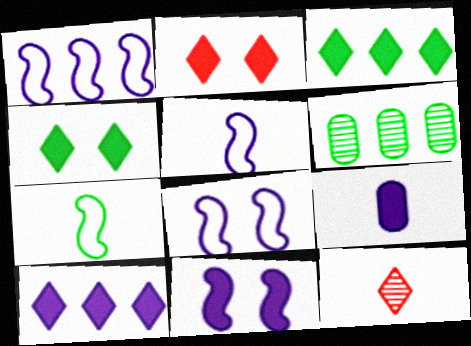[[1, 5, 8], 
[2, 5, 6], 
[4, 6, 7], 
[7, 9, 12], 
[9, 10, 11]]